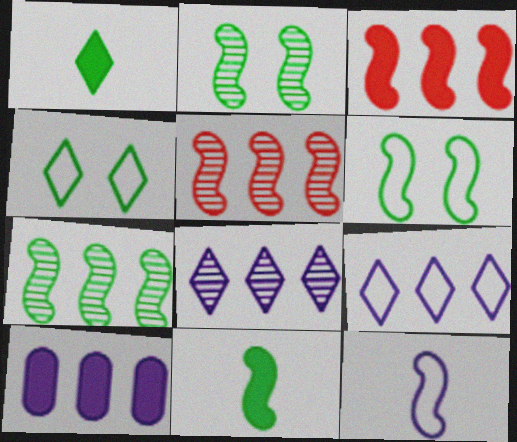[[2, 3, 12], 
[6, 7, 11]]